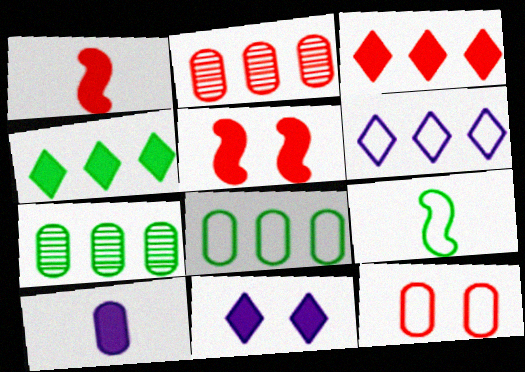[[2, 9, 11], 
[4, 5, 10], 
[6, 9, 12], 
[7, 10, 12]]